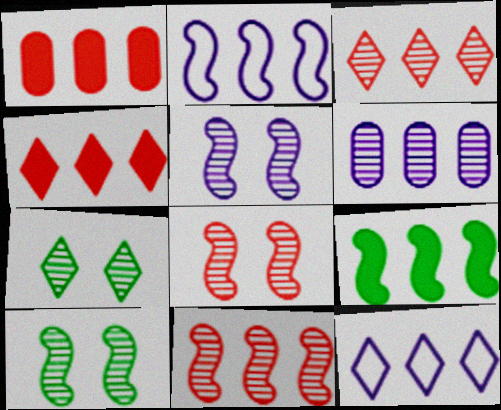[[2, 9, 11], 
[5, 8, 10]]